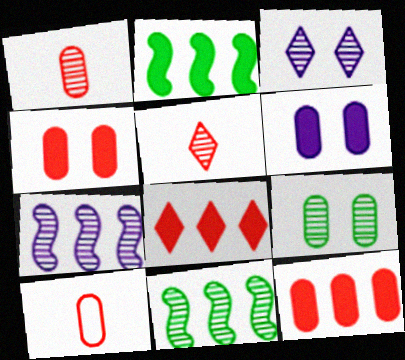[[1, 3, 11], 
[2, 3, 10], 
[5, 7, 9]]